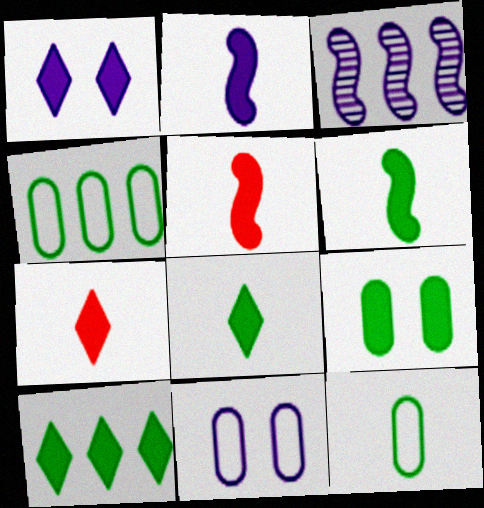[[1, 7, 10], 
[2, 5, 6], 
[6, 9, 10]]